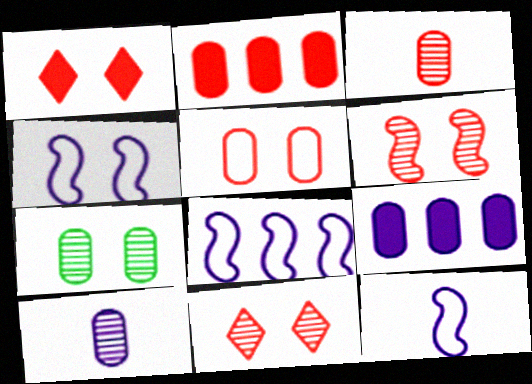[[1, 4, 7], 
[1, 5, 6], 
[2, 3, 5], 
[4, 8, 12]]